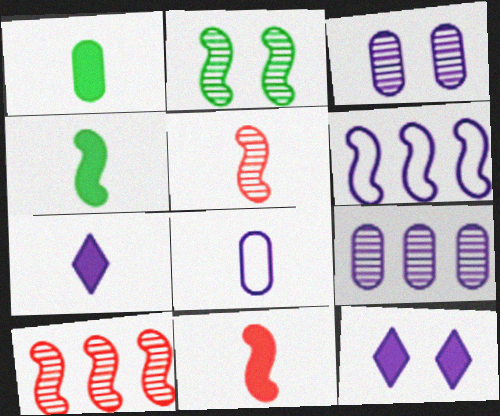[[1, 7, 11], 
[2, 6, 11], 
[3, 6, 7]]